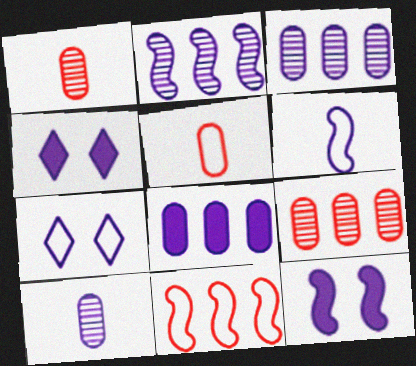[[2, 6, 12], 
[3, 4, 6]]